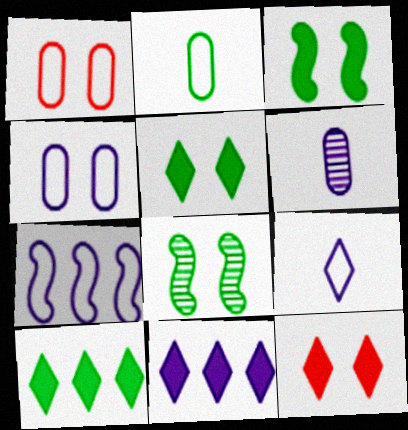[[2, 8, 10], 
[4, 7, 9], 
[4, 8, 12]]